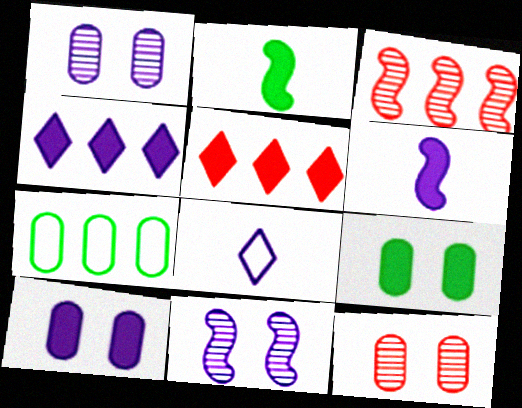[[2, 5, 10], 
[3, 4, 7], 
[3, 8, 9], 
[4, 6, 10], 
[5, 6, 9]]